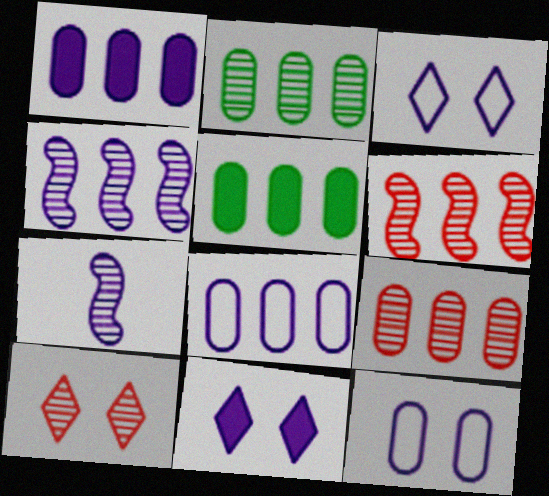[[1, 3, 7], 
[2, 7, 10], 
[5, 8, 9], 
[7, 8, 11]]